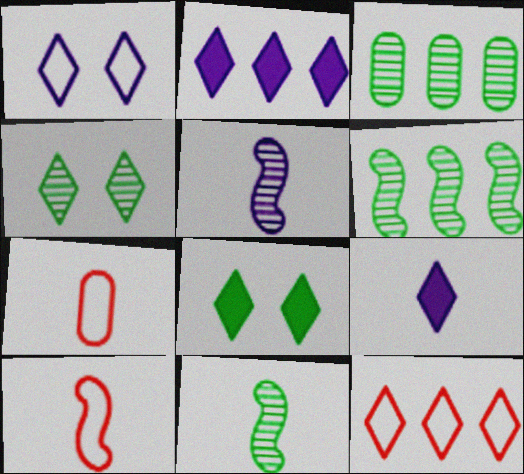[[3, 4, 11], 
[4, 9, 12], 
[7, 9, 11]]